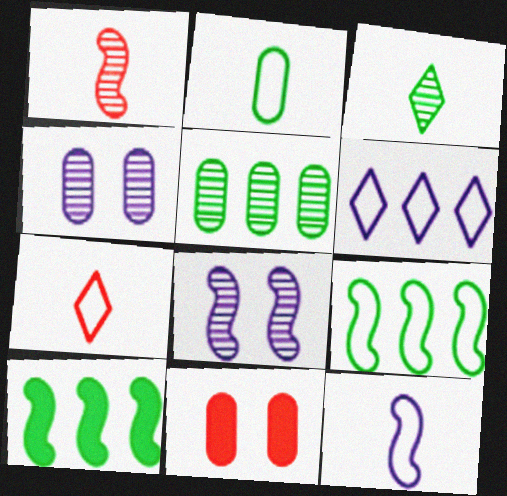[[2, 7, 12], 
[4, 7, 10]]